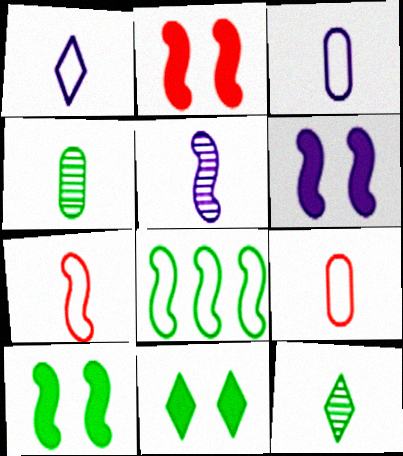[[2, 5, 8], 
[2, 6, 10], 
[4, 8, 11]]